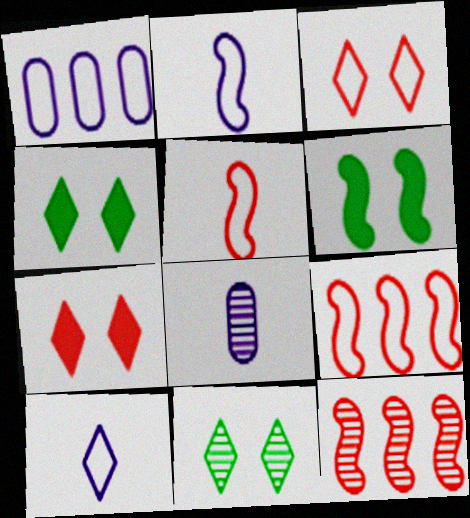[[2, 6, 12], 
[4, 8, 9], 
[8, 11, 12]]